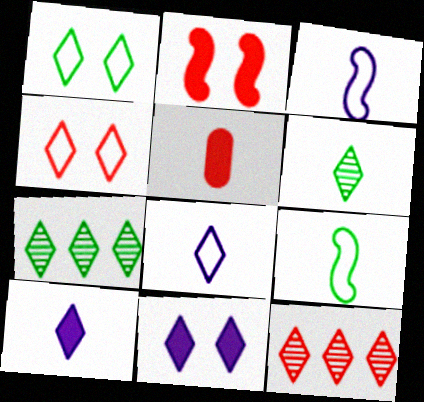[[1, 10, 12], 
[3, 5, 6], 
[4, 7, 10]]